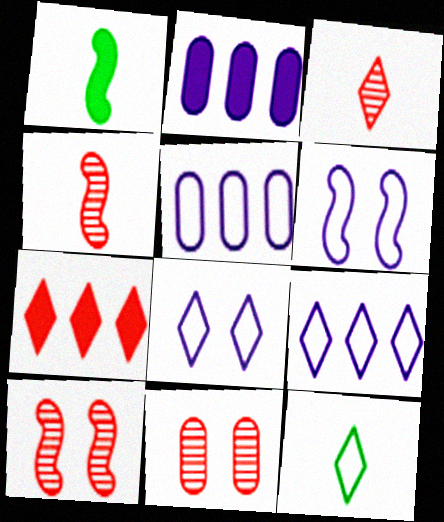[[1, 9, 11], 
[2, 10, 12]]